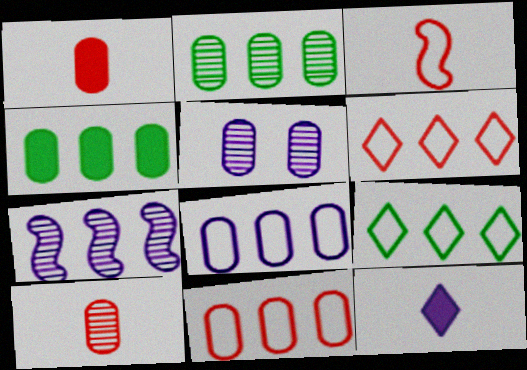[[2, 5, 10], 
[4, 6, 7]]